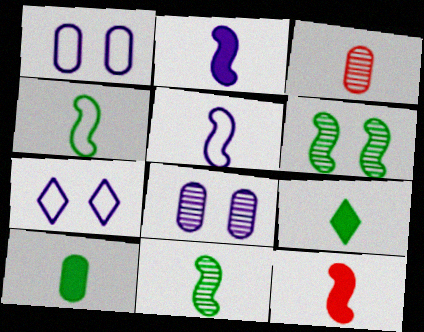[[3, 5, 9], 
[5, 11, 12]]